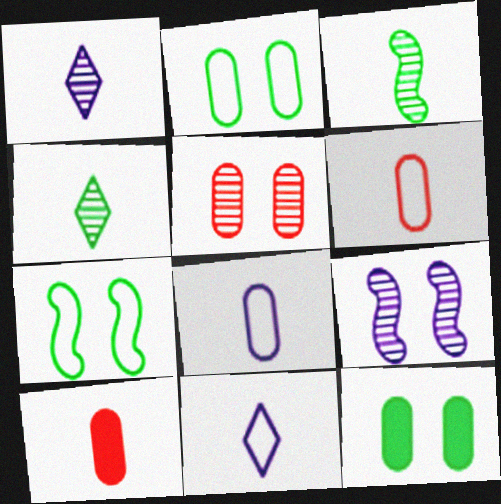[[3, 10, 11]]